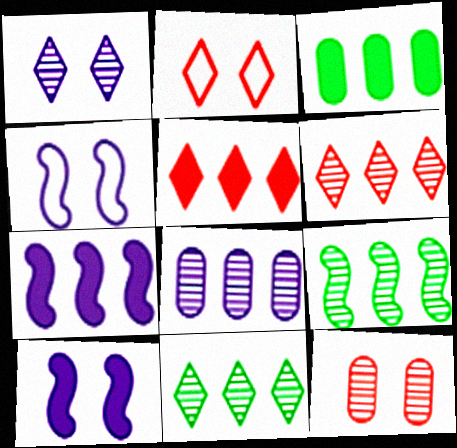[[3, 5, 7], 
[6, 8, 9]]